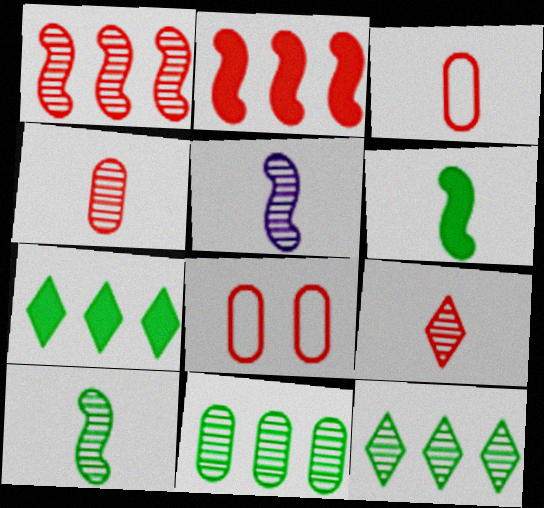[[2, 8, 9], 
[5, 7, 8]]